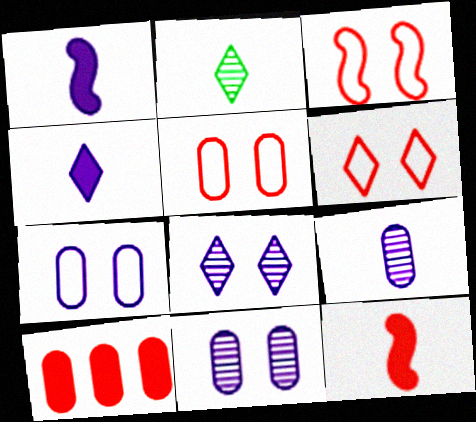[[3, 5, 6]]